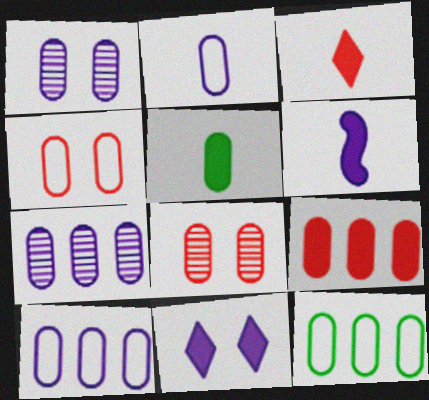[[2, 4, 12], 
[3, 5, 6], 
[4, 5, 7], 
[5, 8, 10], 
[7, 9, 12]]